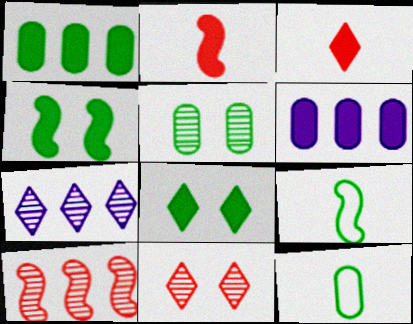[[1, 5, 12], 
[2, 6, 8], 
[3, 4, 6], 
[6, 9, 11]]